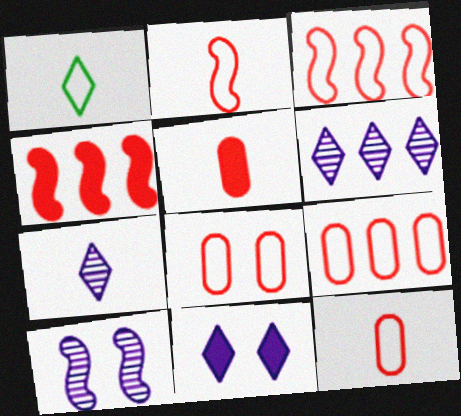[[8, 9, 12]]